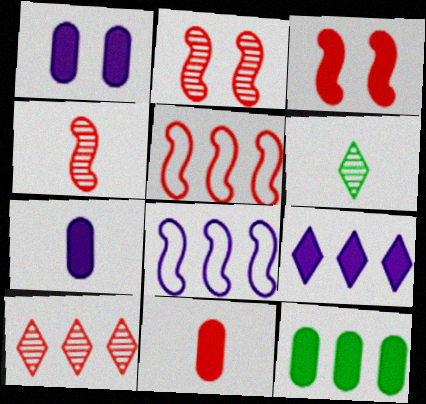[[1, 5, 6], 
[1, 11, 12], 
[3, 4, 5], 
[8, 10, 12]]